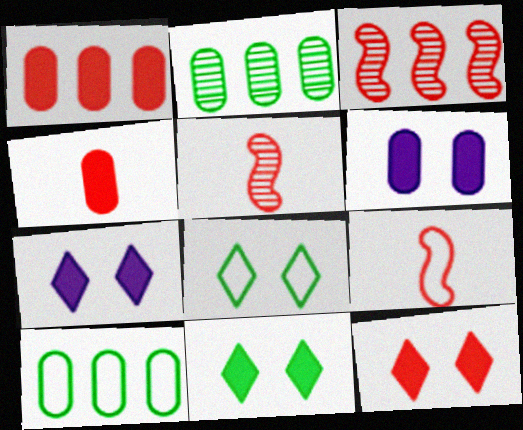[[2, 7, 9], 
[5, 7, 10], 
[7, 11, 12]]